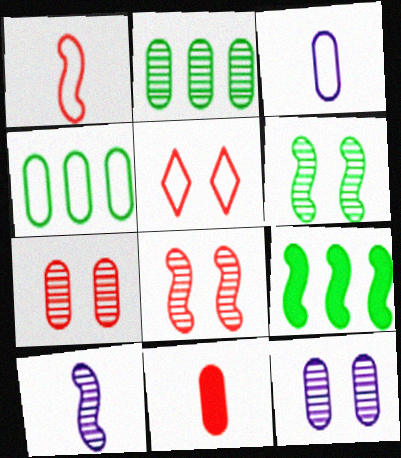[[4, 11, 12]]